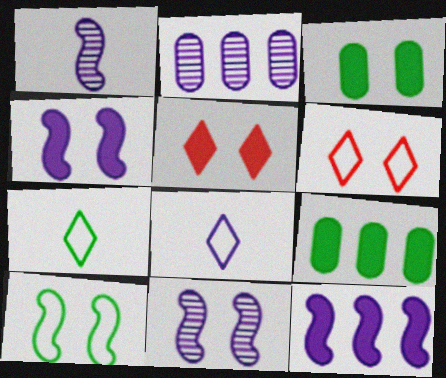[[1, 6, 9], 
[2, 4, 8], 
[3, 4, 5], 
[3, 6, 11]]